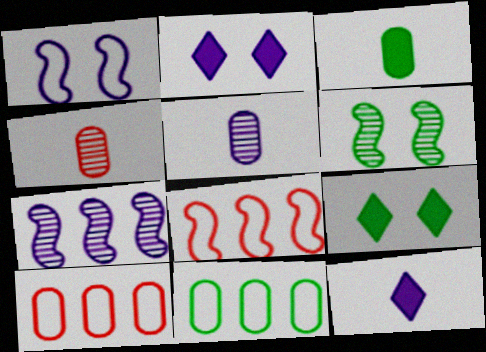[[5, 8, 9], 
[6, 10, 12]]